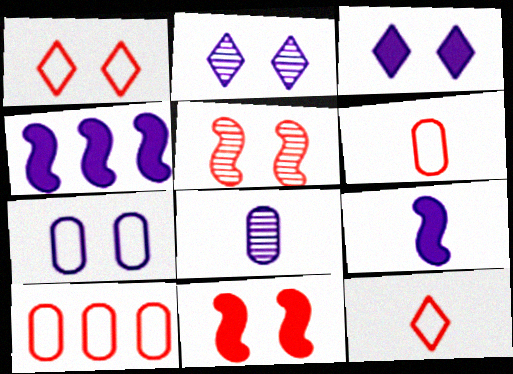[]